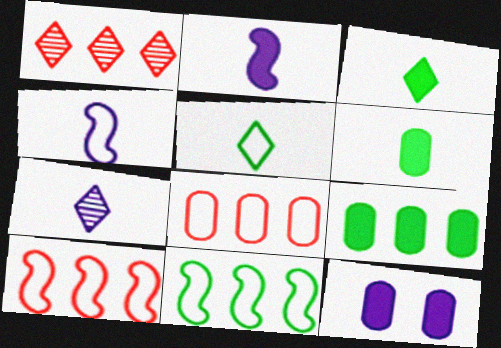[]